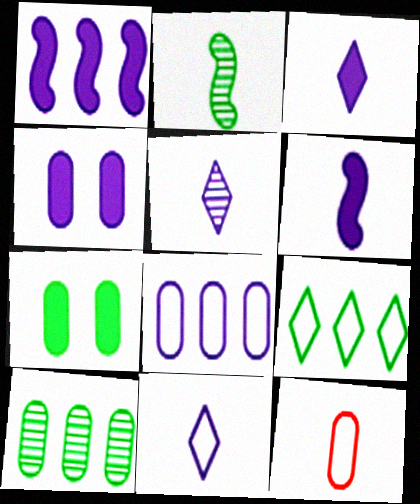[[1, 3, 4], 
[2, 3, 12], 
[2, 7, 9], 
[3, 5, 11], 
[4, 10, 12]]